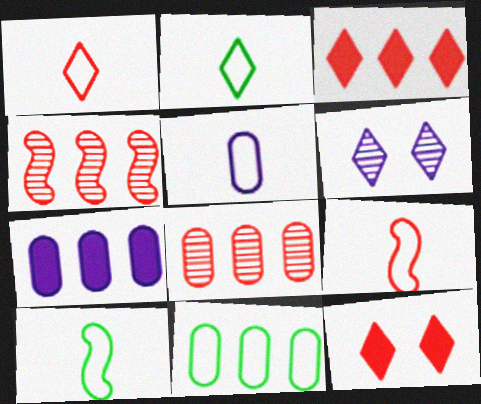[[1, 5, 10], 
[2, 3, 6], 
[2, 5, 9], 
[7, 8, 11], 
[8, 9, 12]]